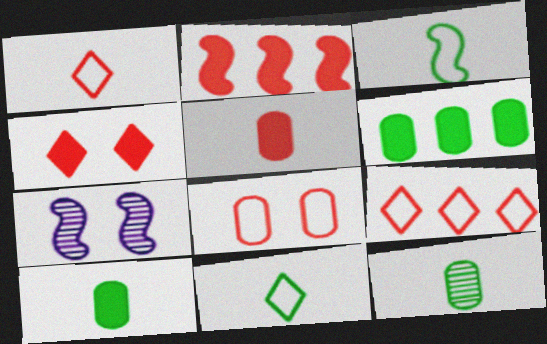[[1, 6, 7], 
[2, 3, 7], 
[2, 4, 5], 
[7, 9, 10]]